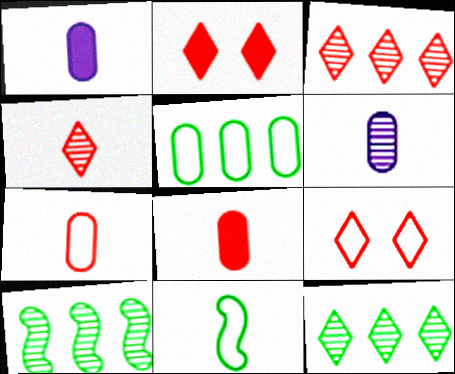[[1, 4, 11], 
[1, 9, 10]]